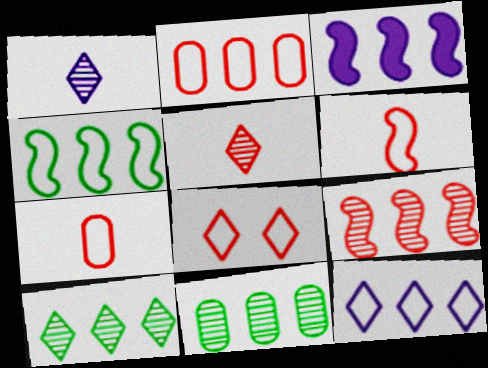[[2, 3, 10], 
[2, 4, 12], 
[2, 6, 8], 
[3, 4, 9]]